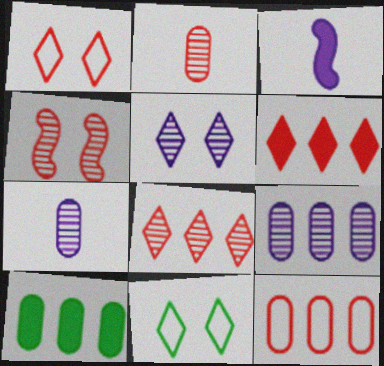[[2, 4, 8], 
[9, 10, 12]]